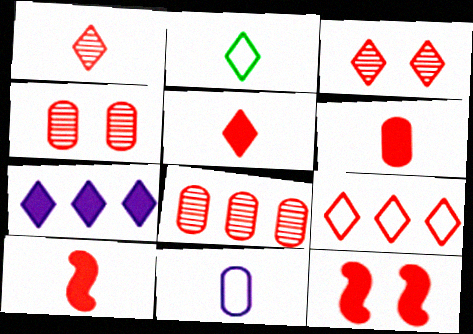[[2, 3, 7], 
[3, 5, 9], 
[4, 9, 10], 
[5, 6, 10]]